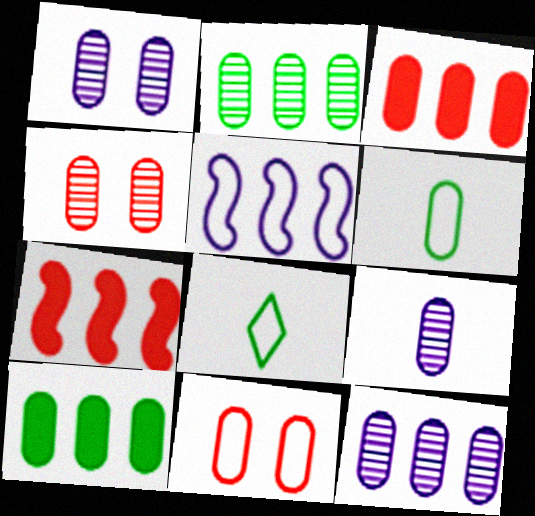[[1, 3, 6], 
[1, 7, 8], 
[1, 9, 12], 
[2, 4, 9], 
[5, 8, 11], 
[9, 10, 11]]